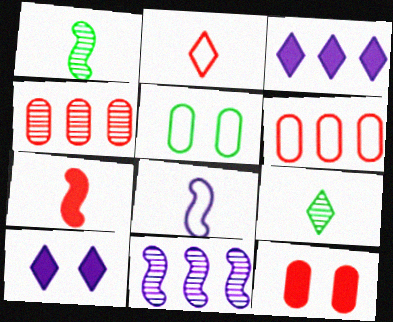[[1, 6, 10], 
[1, 7, 8]]